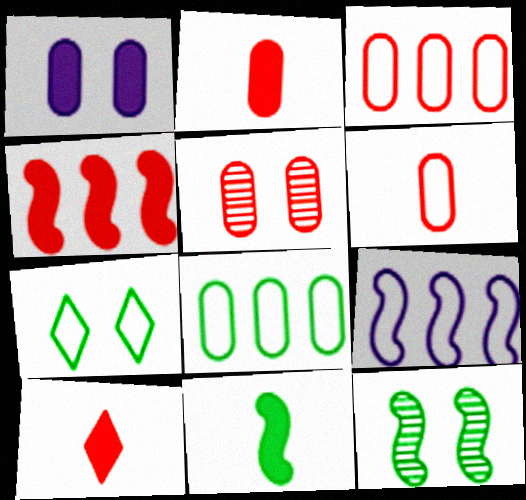[[2, 3, 5], 
[6, 7, 9]]